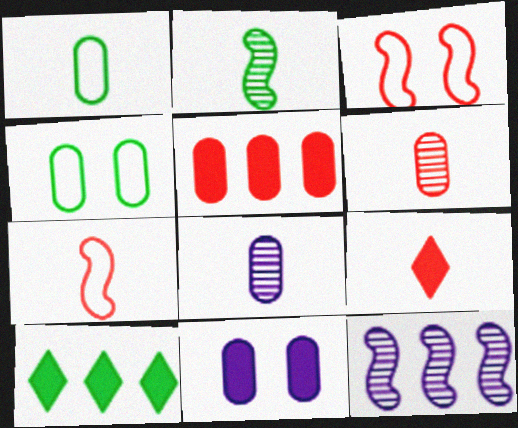[[2, 4, 10], 
[3, 8, 10], 
[4, 5, 8], 
[4, 9, 12], 
[6, 7, 9]]